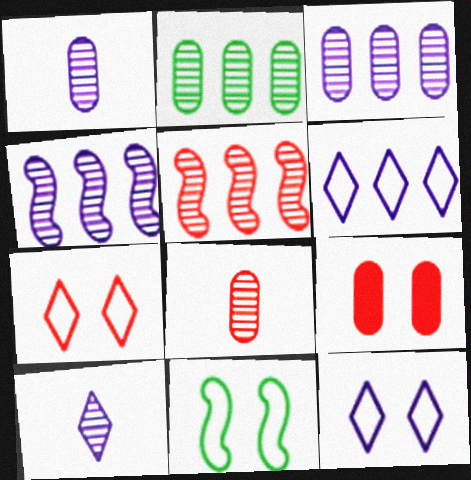[]